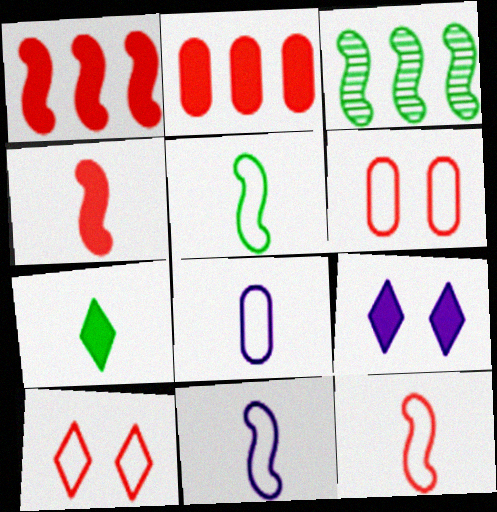[[5, 11, 12]]